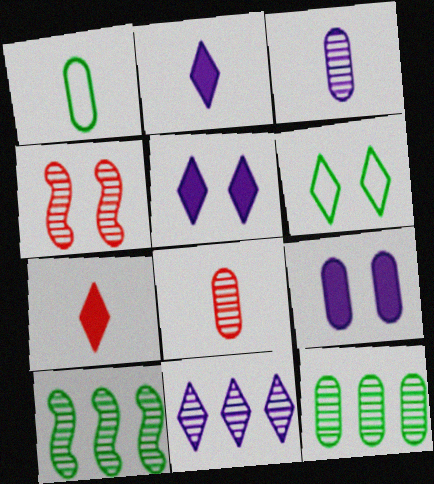[[4, 6, 9], 
[6, 7, 11]]